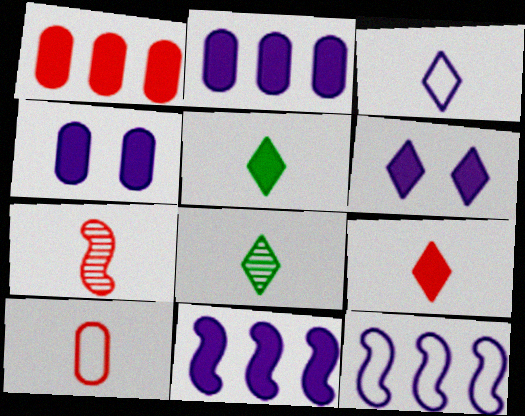[[3, 8, 9], 
[7, 9, 10]]